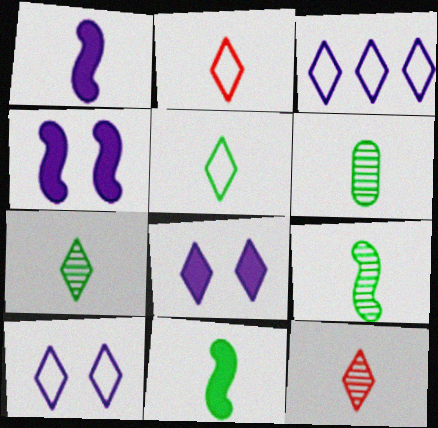[[1, 2, 6], 
[5, 6, 11], 
[6, 7, 9]]